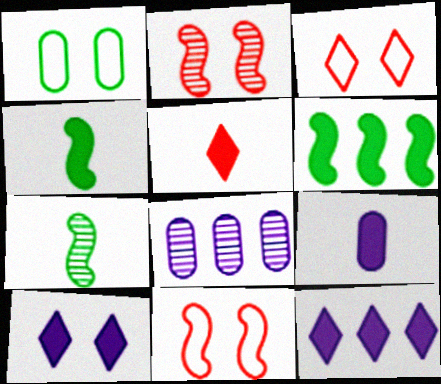[[1, 2, 10], 
[3, 4, 8], 
[4, 5, 9]]